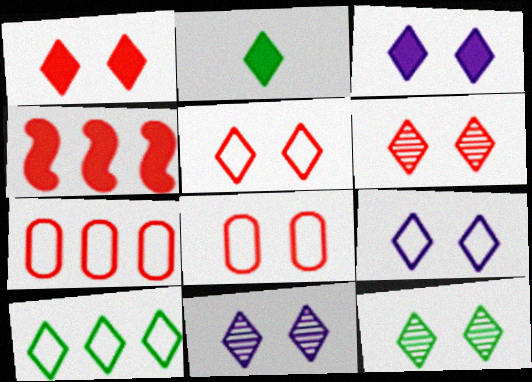[[1, 5, 6], 
[1, 9, 12], 
[2, 10, 12], 
[3, 5, 12], 
[3, 9, 11], 
[6, 11, 12]]